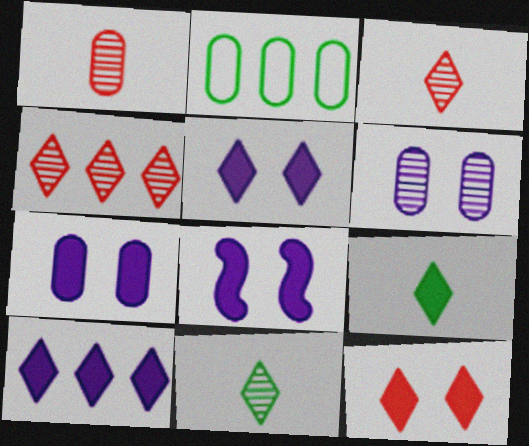[[1, 2, 7], 
[2, 3, 8], 
[5, 7, 8], 
[9, 10, 12]]